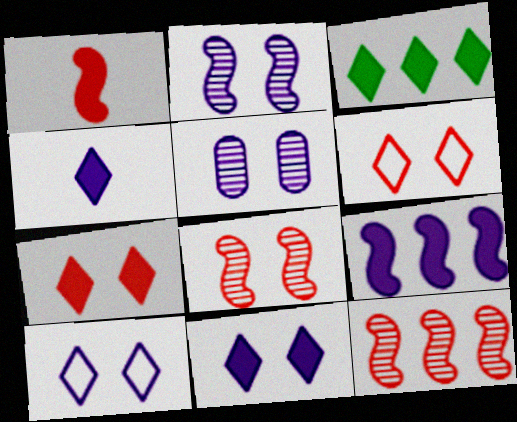[[3, 4, 7]]